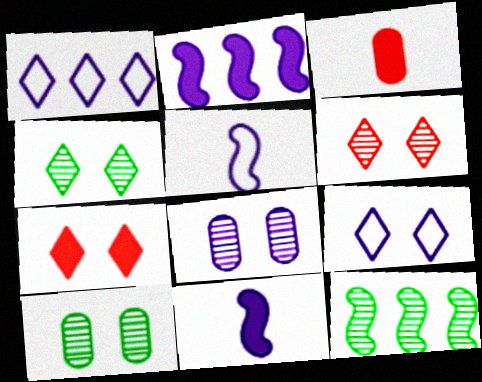[[1, 8, 11], 
[3, 9, 12], 
[4, 7, 9]]